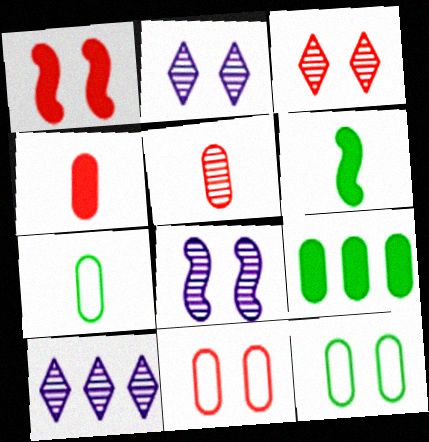[[1, 2, 12], 
[1, 3, 11], 
[1, 7, 10], 
[6, 10, 11]]